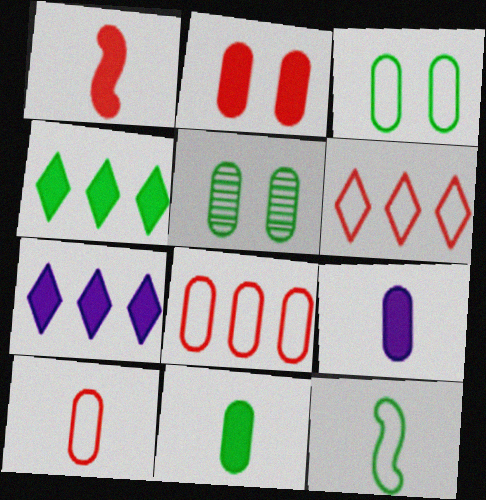[[4, 5, 12], 
[5, 8, 9]]